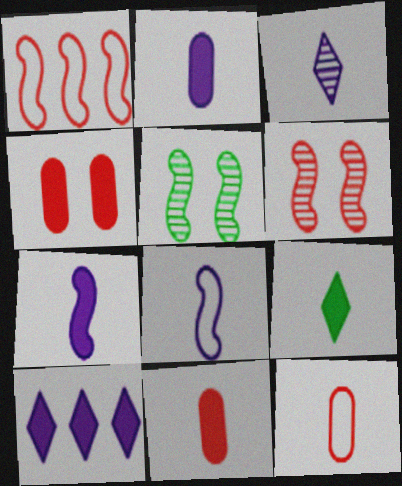[[1, 5, 7], 
[2, 3, 8], 
[5, 10, 12], 
[7, 9, 11]]